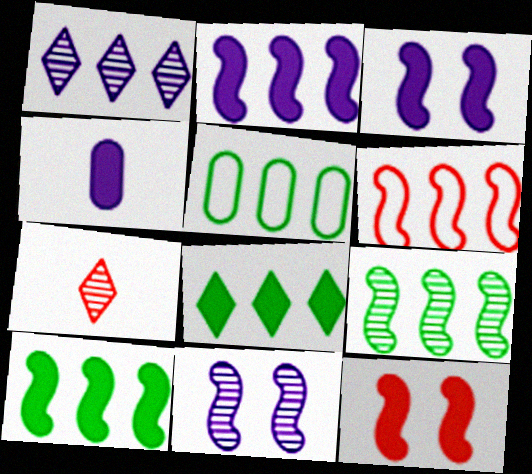[[2, 6, 9], 
[3, 5, 7], 
[4, 8, 12], 
[5, 8, 9]]